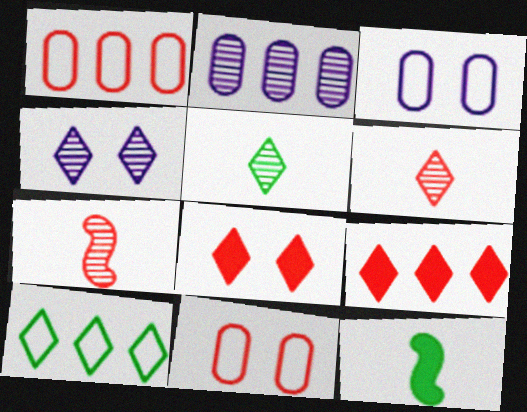[[1, 4, 12], 
[1, 7, 8], 
[7, 9, 11]]